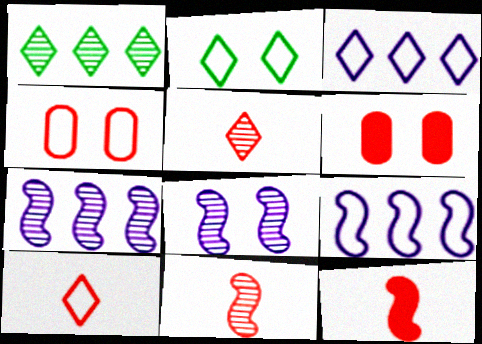[[2, 3, 10], 
[2, 6, 8]]